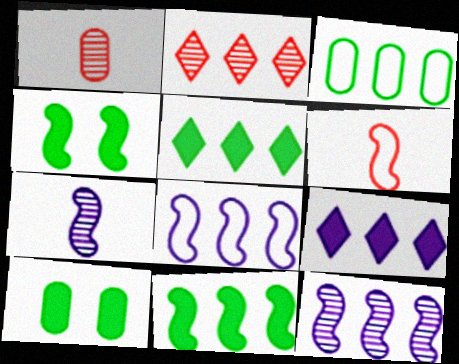[[4, 6, 12]]